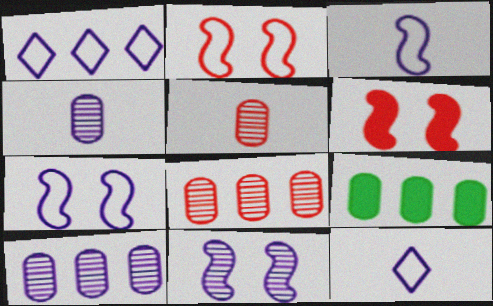[]